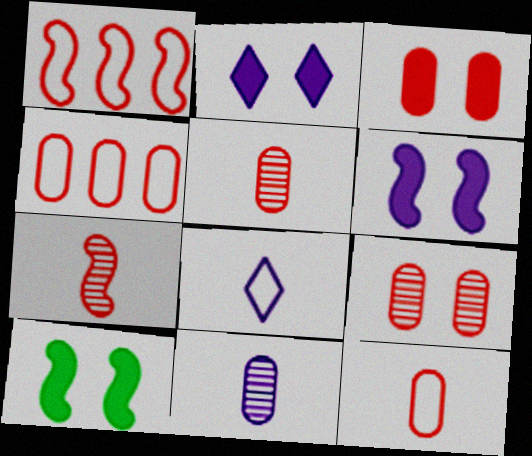[[2, 3, 10], 
[3, 4, 5]]